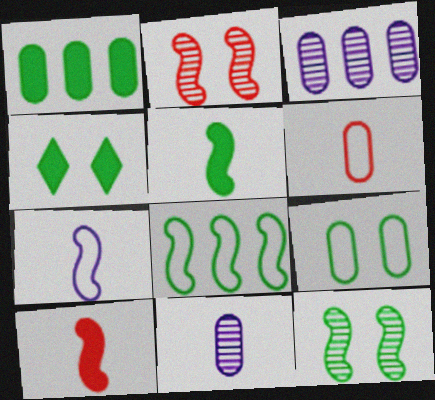[[1, 4, 5], 
[4, 9, 12], 
[5, 8, 12]]